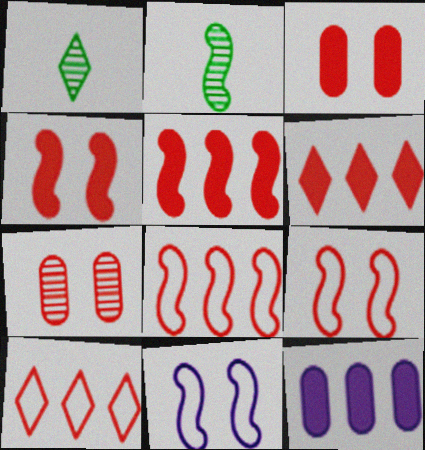[[1, 9, 12], 
[2, 5, 11]]